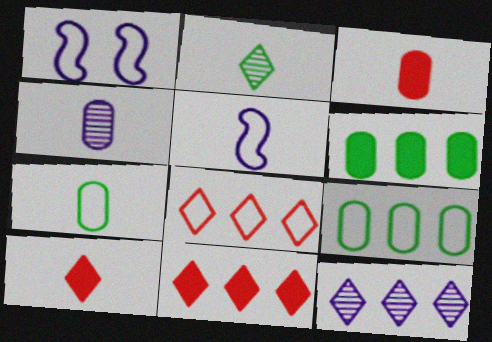[[1, 7, 8], 
[2, 3, 5], 
[3, 4, 7]]